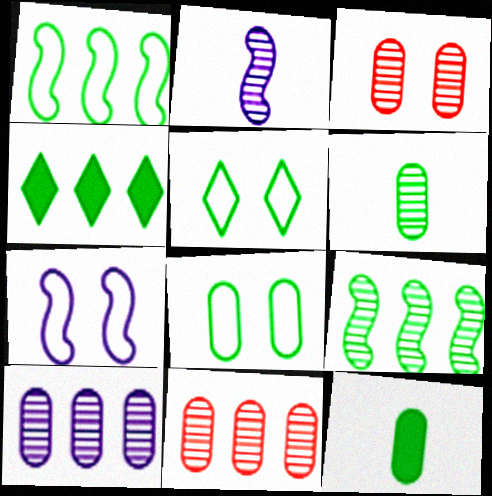[[3, 6, 10], 
[5, 9, 12]]